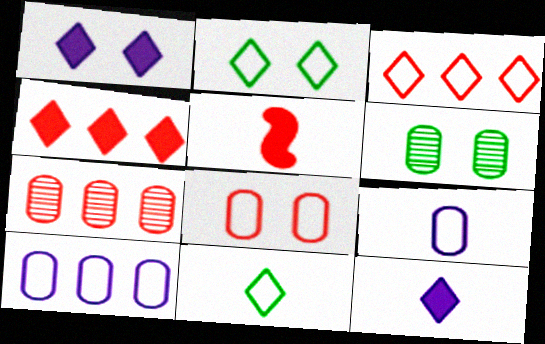[]